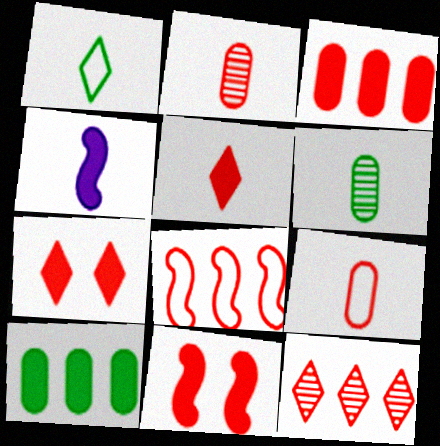[[1, 2, 4], 
[2, 7, 8], 
[3, 5, 11], 
[3, 8, 12], 
[4, 7, 10], 
[9, 11, 12]]